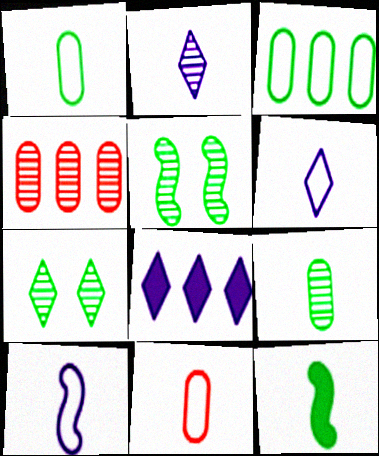[[2, 4, 5], 
[2, 11, 12], 
[3, 7, 12], 
[5, 8, 11]]